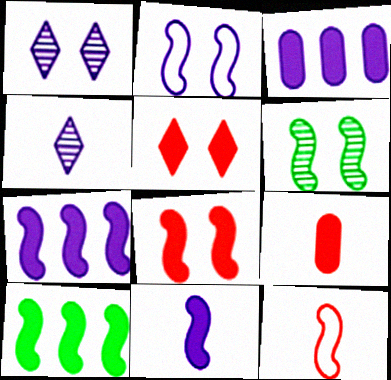[[2, 3, 4], 
[2, 6, 8], 
[6, 7, 12], 
[8, 10, 11]]